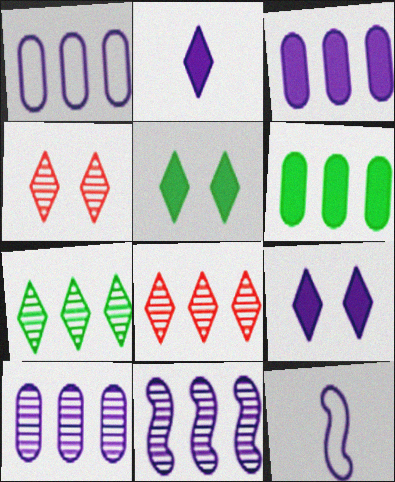[[1, 3, 10], 
[4, 6, 12], 
[9, 10, 12]]